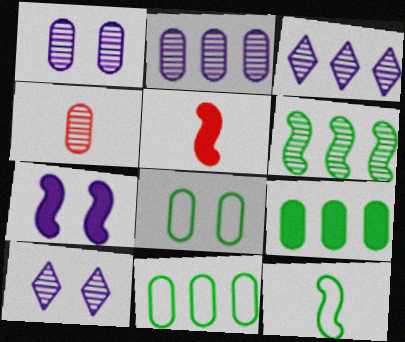[[3, 5, 8], 
[4, 6, 10], 
[5, 10, 11]]